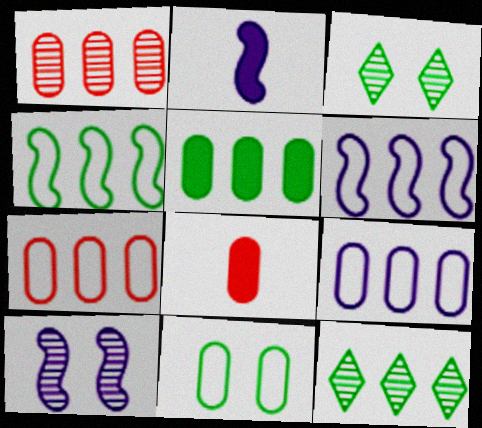[[1, 5, 9], 
[2, 3, 7], 
[2, 6, 10], 
[3, 6, 8], 
[4, 5, 12]]